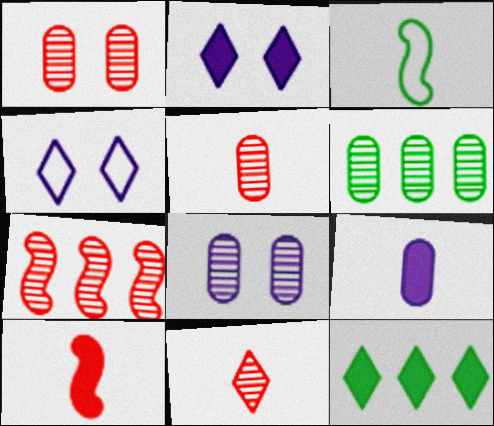[[1, 7, 11], 
[3, 9, 11], 
[4, 6, 10], 
[4, 11, 12], 
[5, 6, 8]]